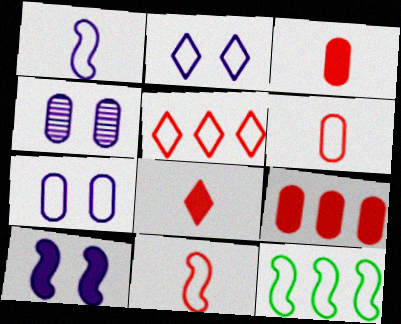[[2, 4, 10], 
[2, 6, 12], 
[4, 8, 12]]